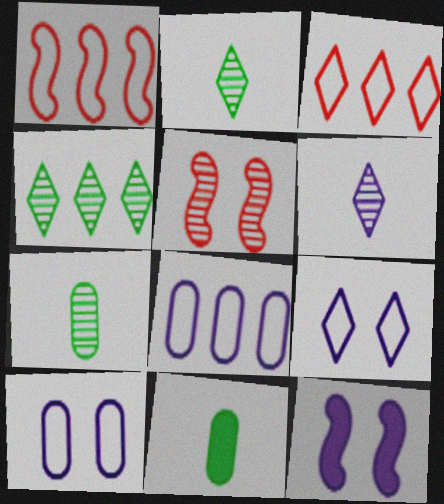[[3, 7, 12], 
[6, 8, 12]]